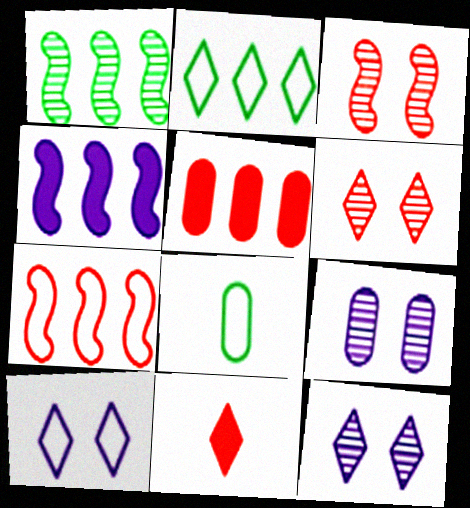[[1, 4, 7], 
[2, 11, 12], 
[4, 6, 8], 
[5, 8, 9], 
[7, 8, 10]]